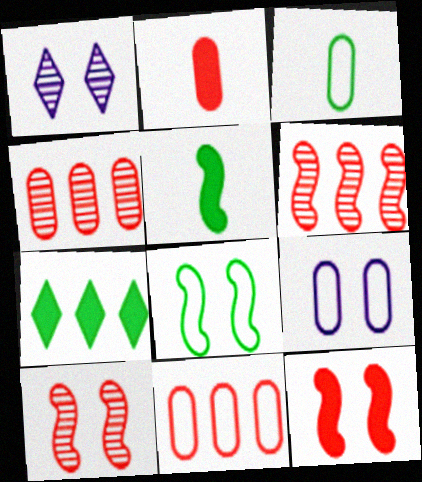[[1, 5, 11], 
[3, 9, 11]]